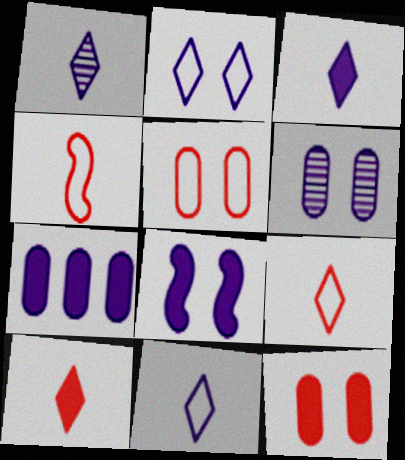[[1, 3, 11], 
[2, 6, 8], 
[3, 7, 8]]